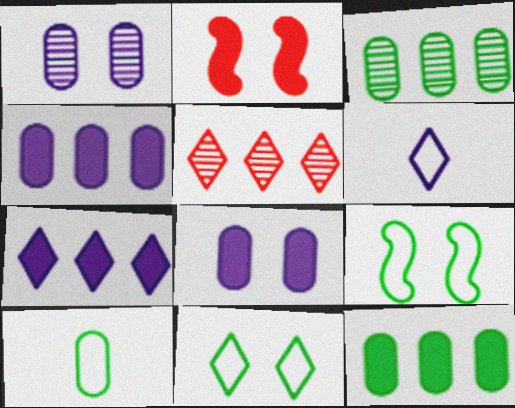[[1, 2, 11], 
[2, 3, 6]]